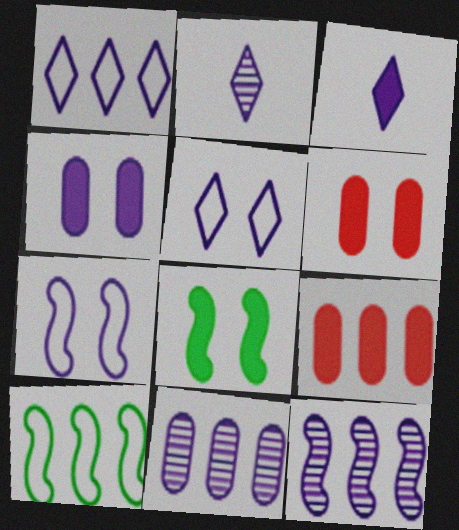[[2, 6, 10], 
[3, 7, 11], 
[3, 8, 9]]